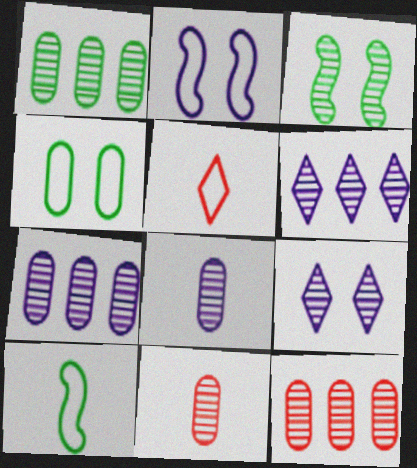[[1, 7, 12], 
[3, 6, 11]]